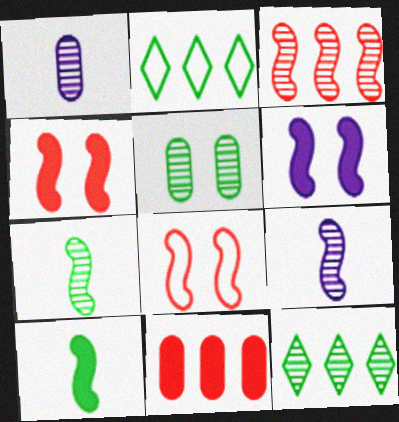[[1, 2, 4], 
[2, 5, 10], 
[5, 7, 12]]